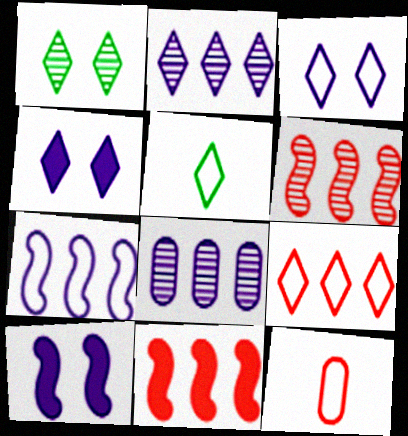[[3, 5, 9]]